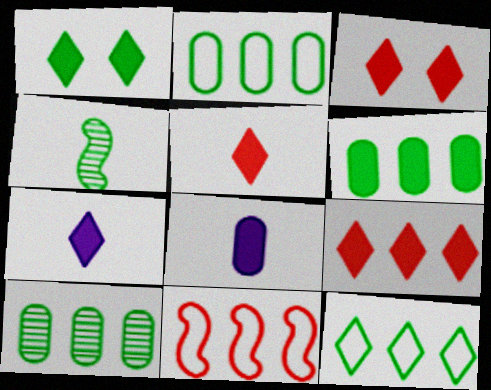[[1, 2, 4], 
[1, 7, 9], 
[2, 6, 10], 
[3, 5, 9]]